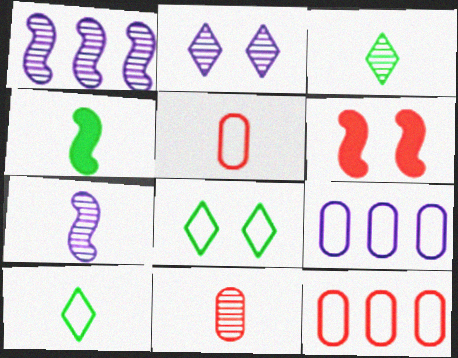[[2, 4, 12], 
[3, 6, 9], 
[3, 7, 11]]